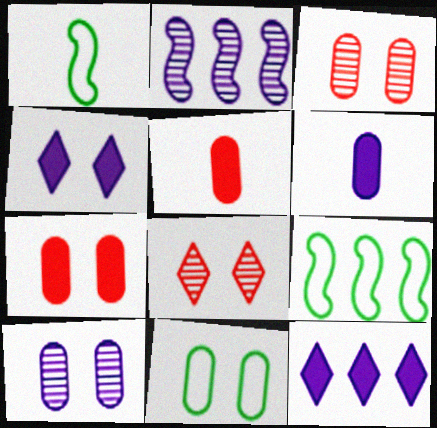[[1, 3, 12], 
[6, 8, 9], 
[7, 10, 11]]